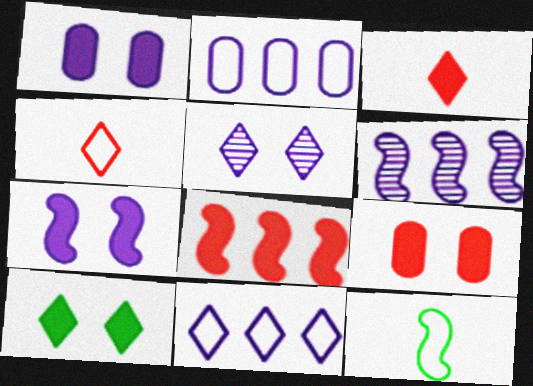[[3, 8, 9], 
[7, 9, 10]]